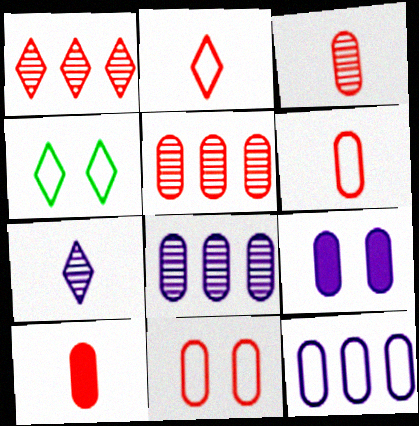[[3, 6, 10], 
[5, 10, 11]]